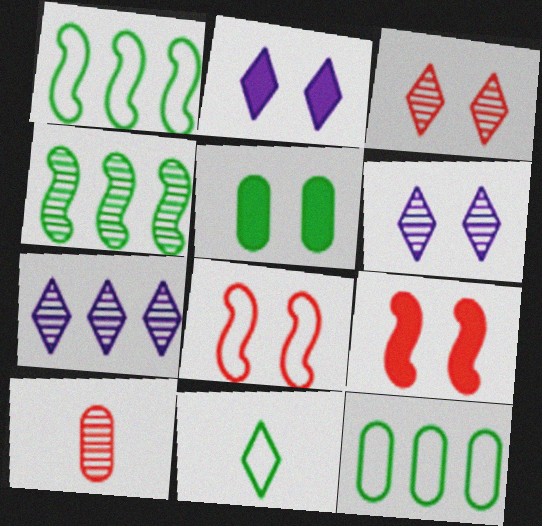[[1, 2, 10], 
[2, 5, 9], 
[4, 5, 11], 
[4, 6, 10], 
[5, 6, 8]]